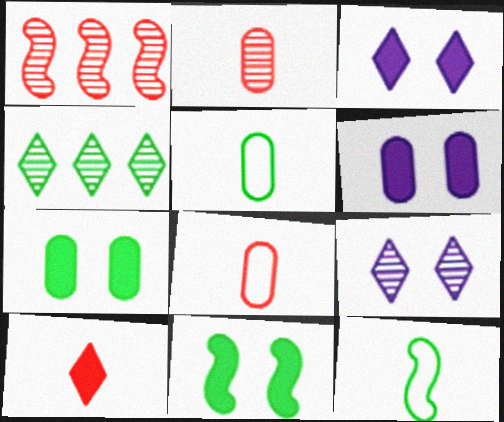[[1, 3, 5], 
[4, 5, 11], 
[4, 7, 12]]